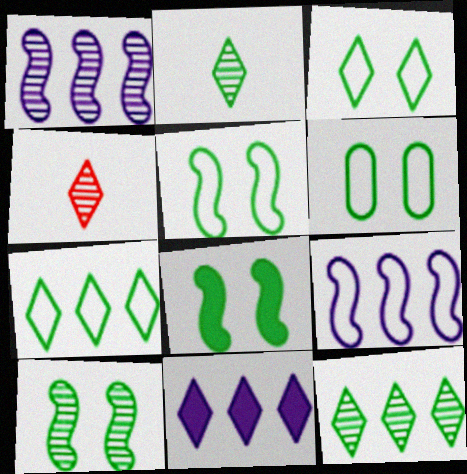[[3, 4, 11], 
[3, 5, 6], 
[5, 8, 10]]